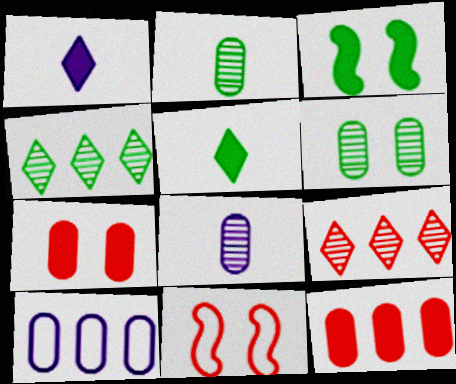[[1, 3, 12], 
[2, 7, 10]]